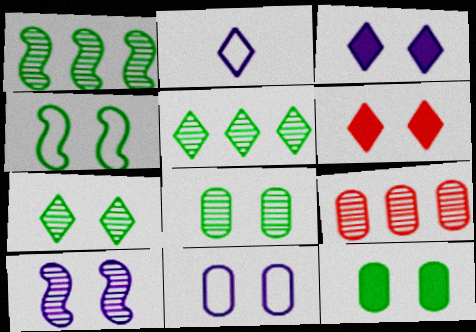[[2, 5, 6], 
[3, 10, 11], 
[4, 7, 12]]